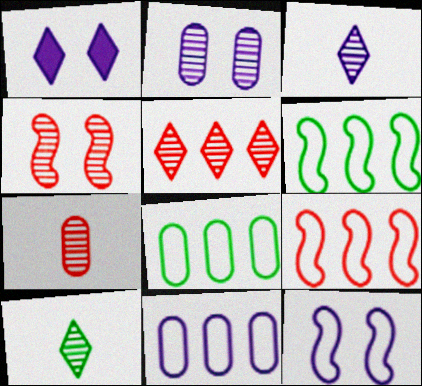[[1, 2, 12], 
[1, 6, 7], 
[4, 5, 7]]